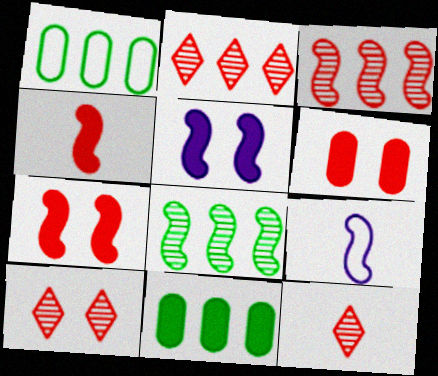[[1, 5, 12], 
[2, 10, 12], 
[7, 8, 9], 
[9, 10, 11]]